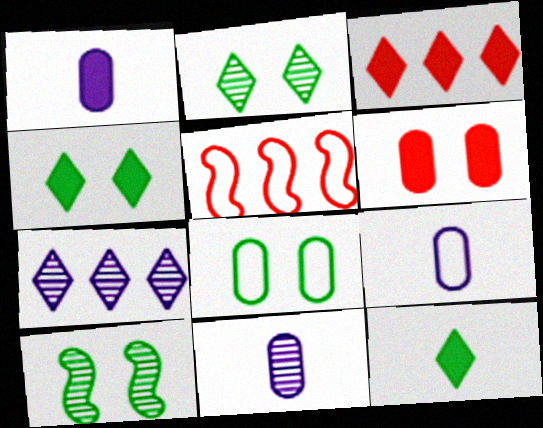[[1, 2, 5], 
[1, 9, 11], 
[3, 9, 10], 
[4, 5, 11], 
[4, 8, 10]]